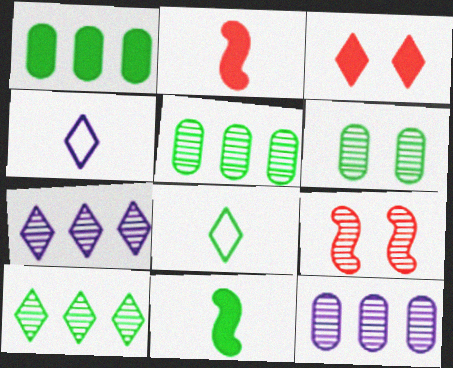[[1, 4, 9], 
[3, 4, 10], 
[3, 7, 8]]